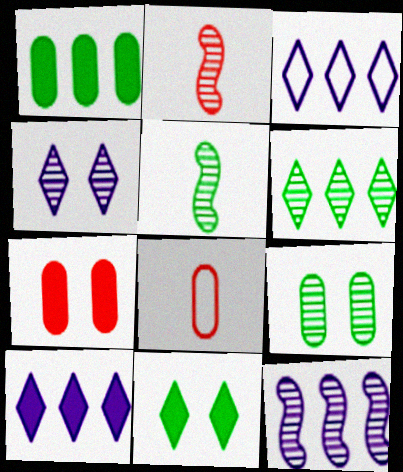[[3, 5, 7], 
[5, 6, 9], 
[8, 11, 12]]